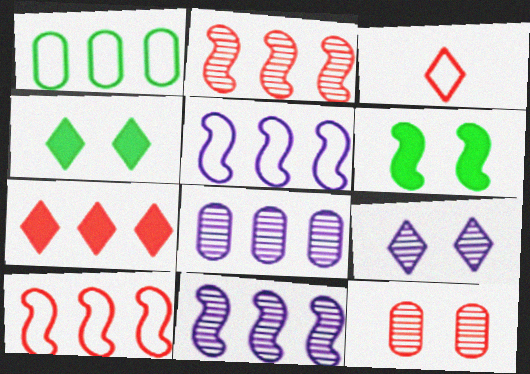[[1, 7, 11], 
[3, 6, 8]]